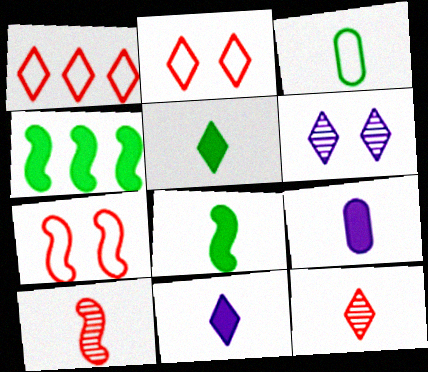[[1, 5, 6], 
[3, 10, 11]]